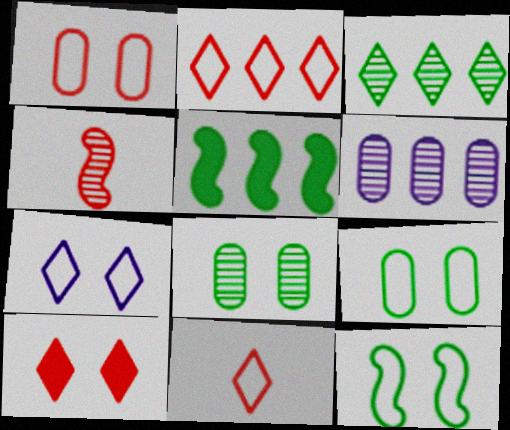[[1, 7, 12], 
[2, 5, 6]]